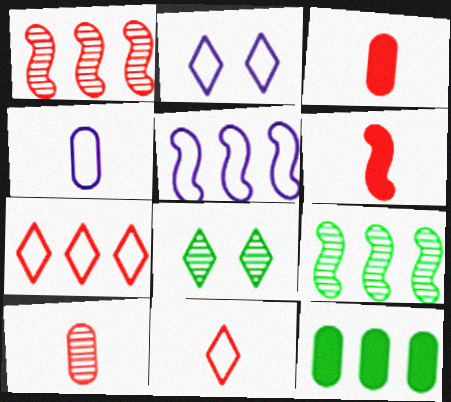[[2, 3, 9], 
[2, 4, 5], 
[3, 5, 8], 
[6, 10, 11]]